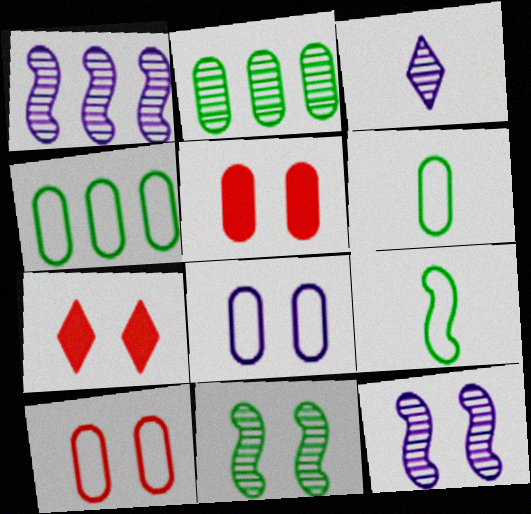[[1, 6, 7], 
[7, 8, 11]]